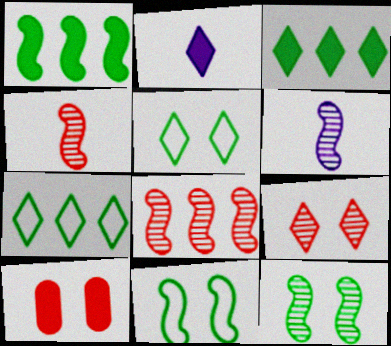[[1, 2, 10], 
[2, 7, 9], 
[6, 7, 10], 
[6, 8, 12]]